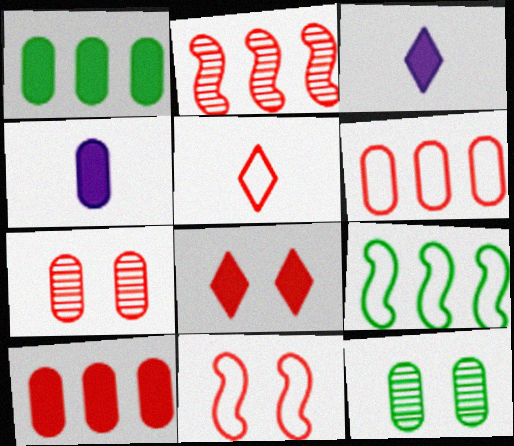[[3, 7, 9], 
[4, 6, 12], 
[5, 6, 11], 
[7, 8, 11]]